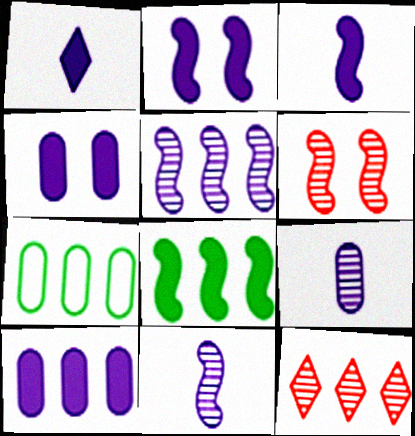[[1, 2, 10], 
[1, 6, 7]]